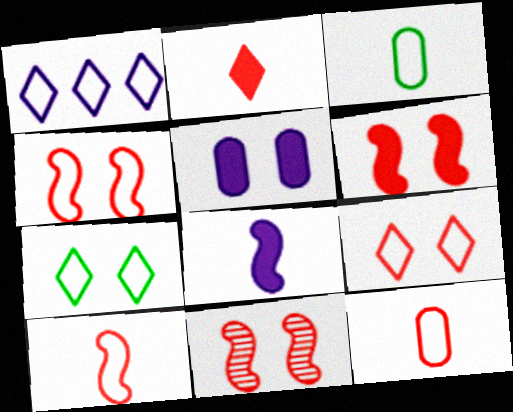[[1, 3, 4], 
[4, 6, 11], 
[5, 7, 11]]